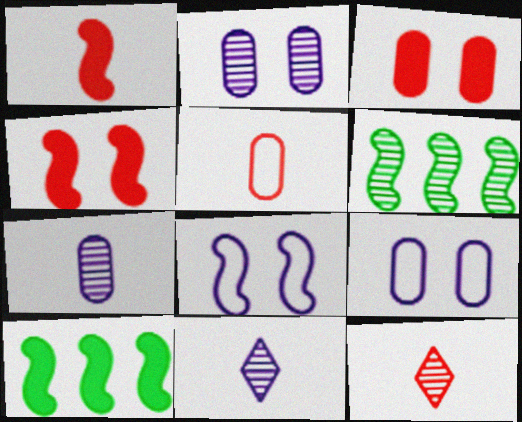[[1, 5, 12], 
[1, 6, 8], 
[2, 6, 12], 
[9, 10, 12]]